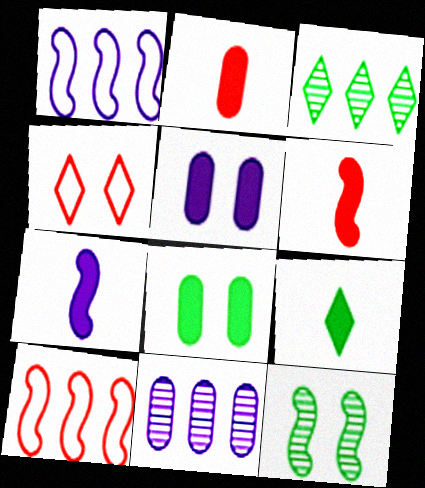[[1, 6, 12], 
[2, 7, 9], 
[4, 5, 12], 
[7, 10, 12]]